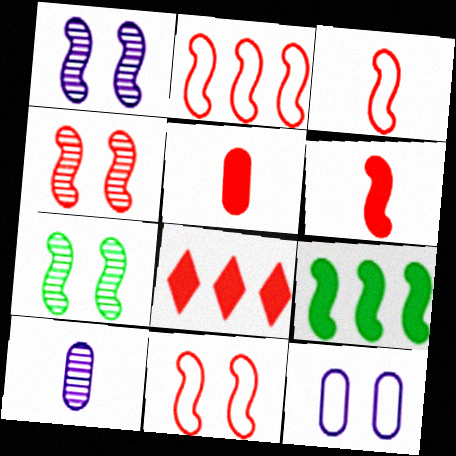[[1, 3, 9], 
[1, 4, 7], 
[2, 3, 11], 
[2, 4, 6]]